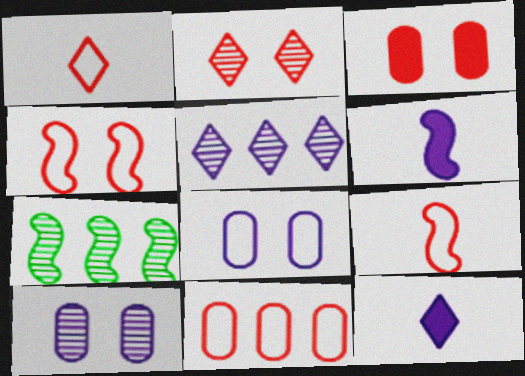[[1, 4, 11], 
[2, 3, 4], 
[4, 6, 7], 
[5, 6, 8]]